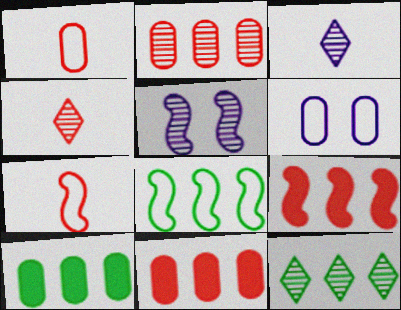[[8, 10, 12]]